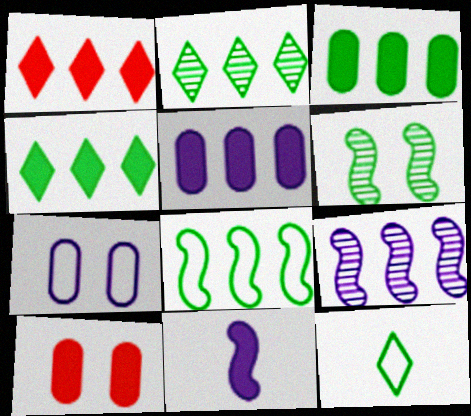[[2, 3, 8], 
[3, 6, 12], 
[4, 10, 11], 
[9, 10, 12]]